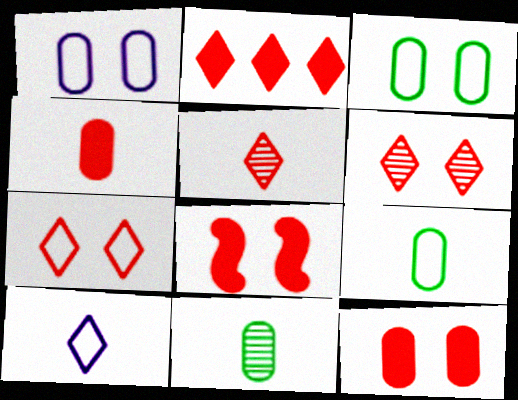[[2, 4, 8], 
[2, 5, 7]]